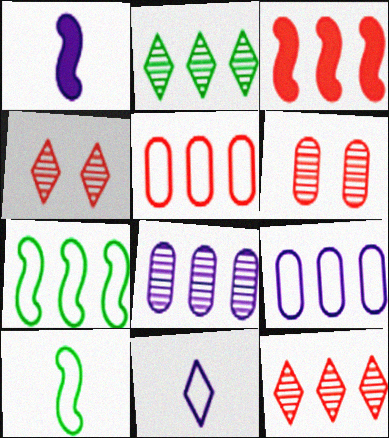[[2, 3, 9], 
[3, 5, 12]]